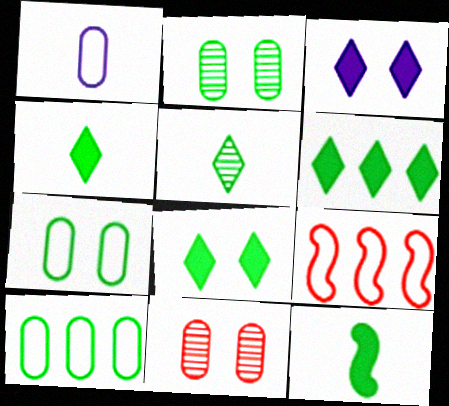[[4, 6, 8]]